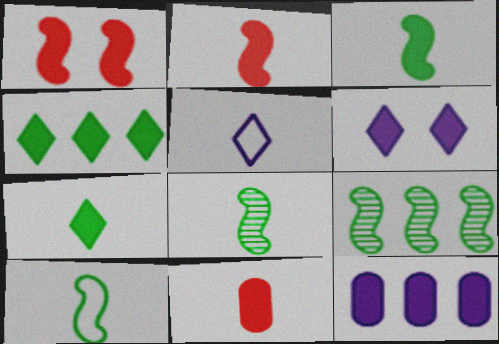[[1, 7, 12], 
[3, 8, 10], 
[5, 8, 11]]